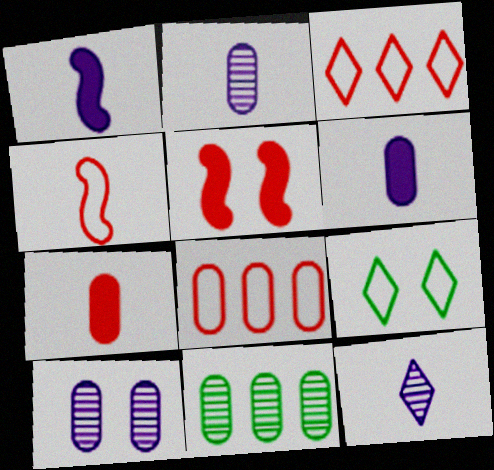[[5, 9, 10]]